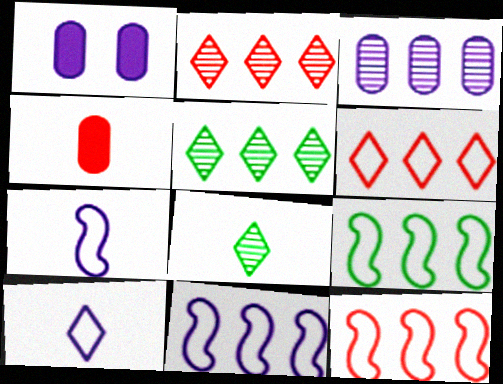[[1, 8, 12], 
[4, 7, 8], 
[9, 11, 12]]